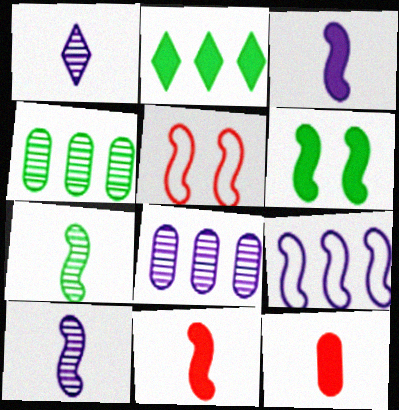[]